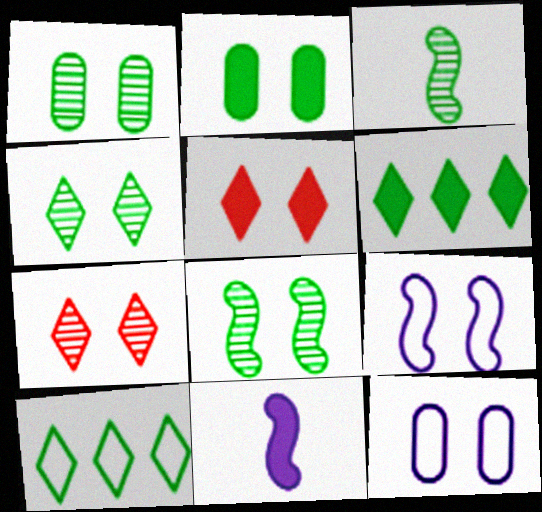[[1, 4, 8], 
[1, 5, 9], 
[2, 3, 10], 
[2, 7, 9], 
[5, 8, 12]]